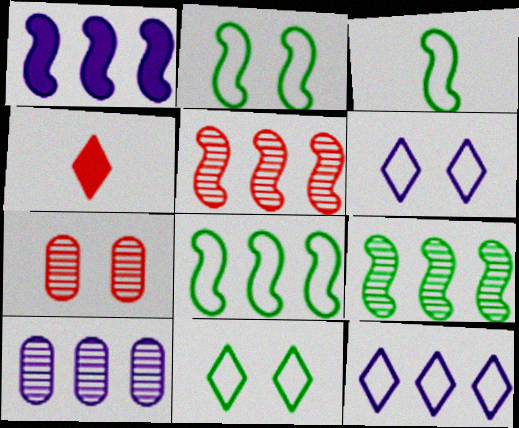[[1, 5, 8], 
[1, 10, 12], 
[2, 3, 8], 
[2, 4, 10]]